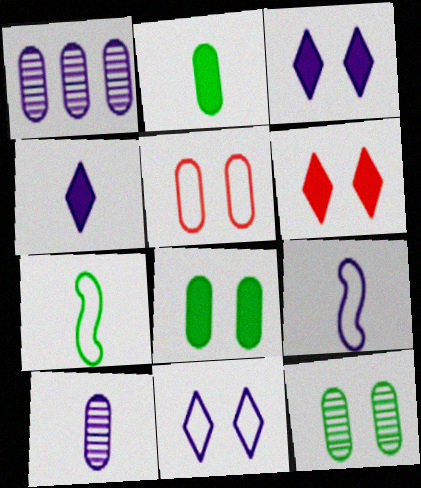[[1, 2, 5], 
[1, 3, 9], 
[1, 6, 7], 
[4, 9, 10]]